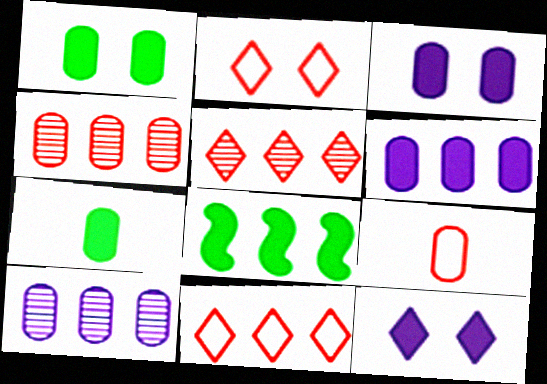[[1, 9, 10], 
[8, 10, 11]]